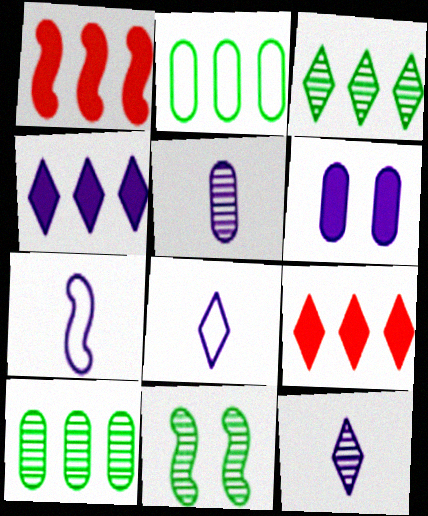[[1, 7, 11]]